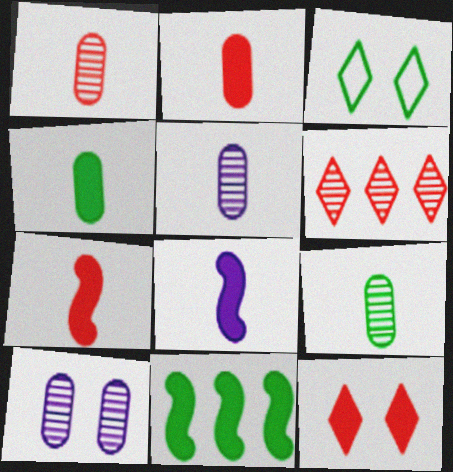[[1, 5, 9], 
[3, 9, 11]]